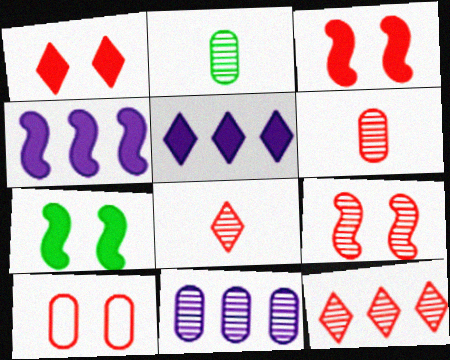[[1, 9, 10], 
[6, 9, 12]]